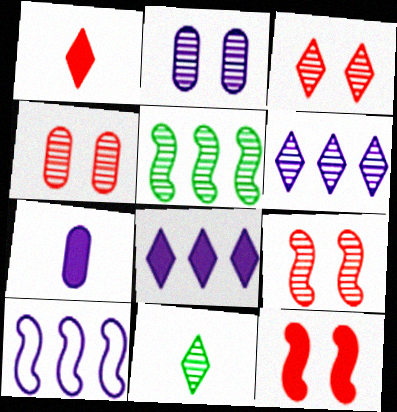[[3, 4, 9], 
[3, 6, 11]]